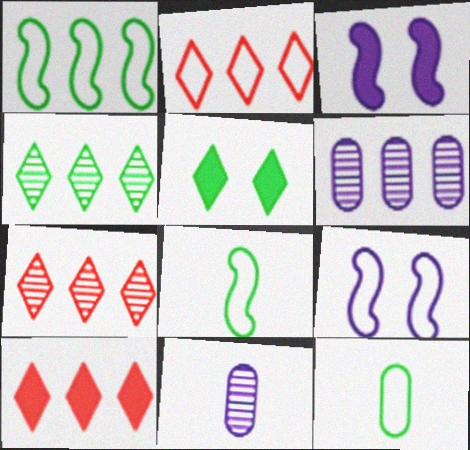[[1, 6, 10], 
[2, 7, 10], 
[2, 9, 12], 
[3, 7, 12]]